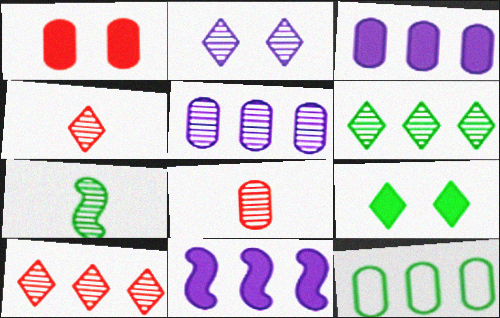[[2, 4, 6], 
[7, 9, 12], 
[10, 11, 12]]